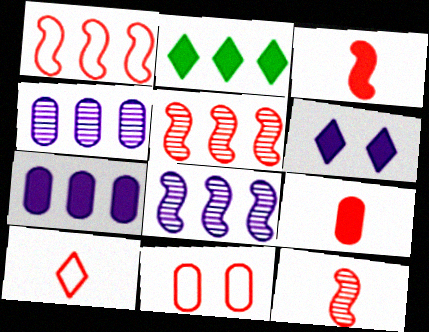[[1, 2, 4], 
[1, 10, 11], 
[9, 10, 12]]